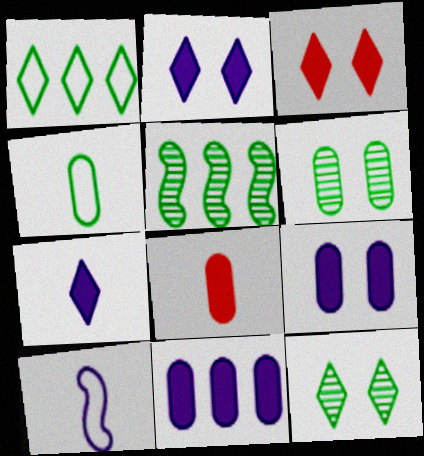[]